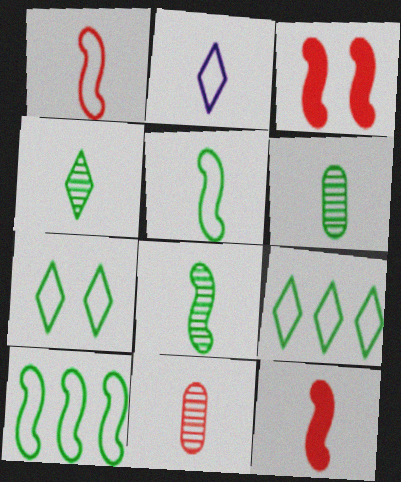[[2, 6, 12], 
[4, 6, 8]]